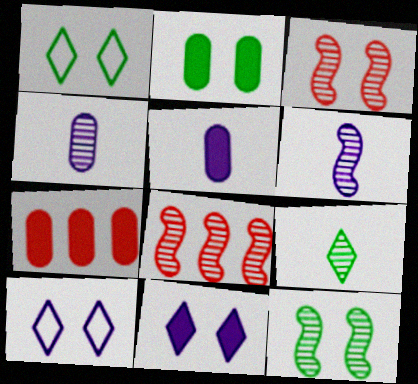[[1, 2, 12], 
[1, 5, 8], 
[1, 6, 7], 
[2, 3, 10], 
[2, 5, 7], 
[6, 8, 12]]